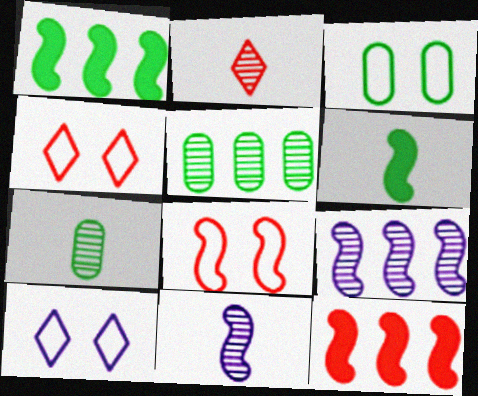[[1, 8, 11], 
[2, 7, 11], 
[3, 8, 10], 
[6, 8, 9], 
[7, 10, 12]]